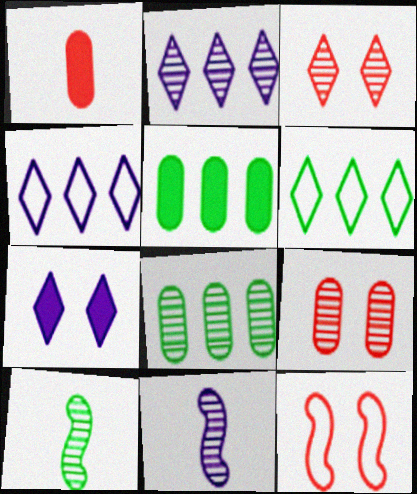[[2, 9, 10], 
[3, 8, 11]]